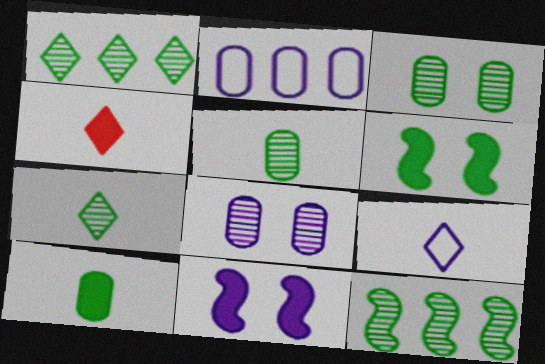[[3, 7, 12], 
[4, 7, 9]]